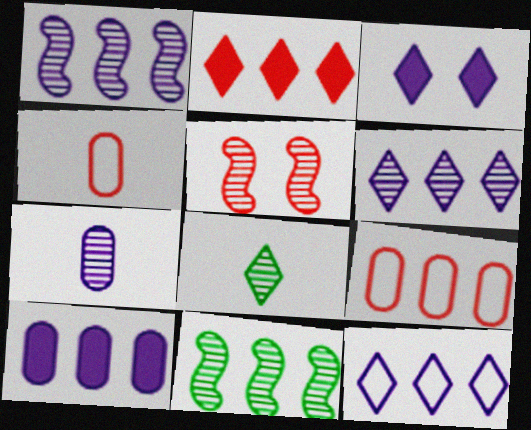[[1, 10, 12], 
[2, 4, 5], 
[3, 4, 11]]